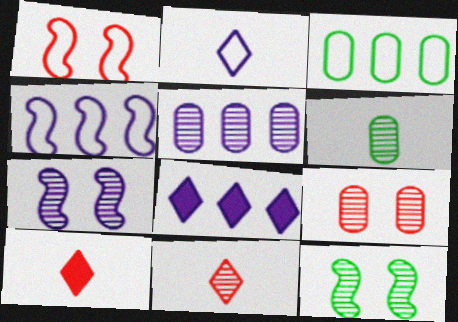[[1, 2, 3], 
[1, 6, 8], 
[3, 7, 10], 
[4, 5, 8], 
[5, 6, 9], 
[5, 11, 12]]